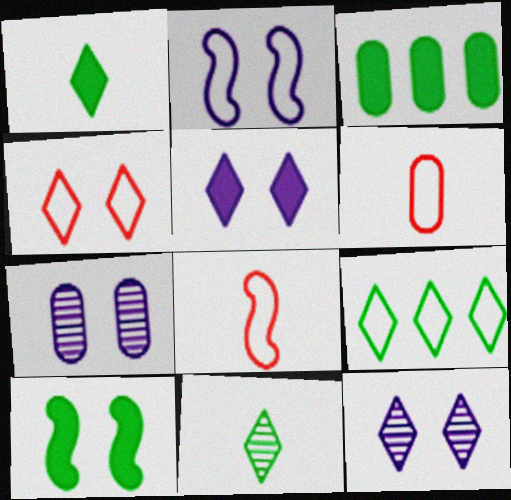[[1, 3, 10], 
[2, 5, 7], 
[2, 6, 9], 
[3, 6, 7], 
[3, 8, 12], 
[4, 7, 10]]